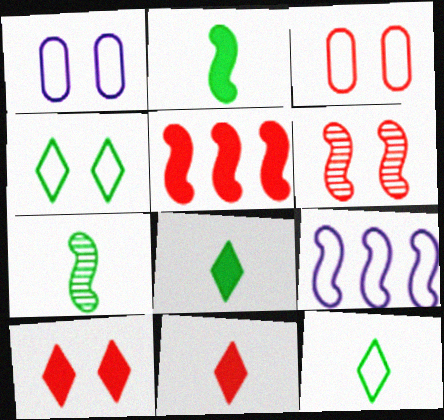[[2, 6, 9], 
[3, 6, 10], 
[3, 9, 12]]